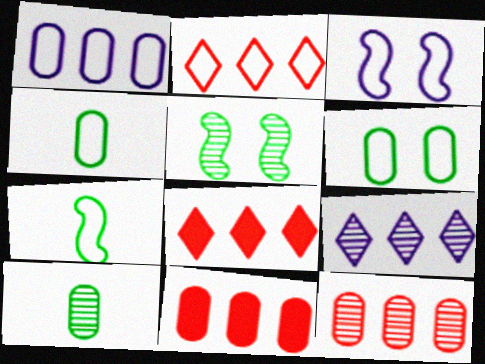[[2, 3, 4], 
[3, 8, 10]]